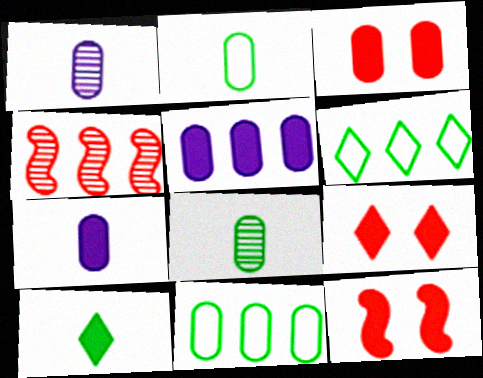[[1, 3, 11], 
[1, 6, 12], 
[3, 9, 12], 
[4, 5, 6], 
[5, 10, 12]]